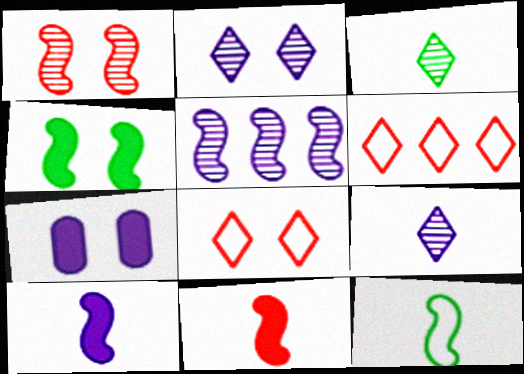[]